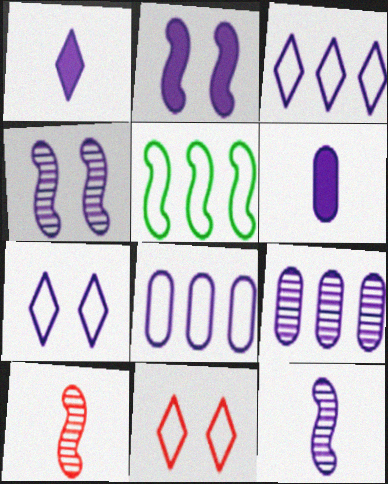[[1, 4, 8], 
[2, 5, 10], 
[3, 4, 6]]